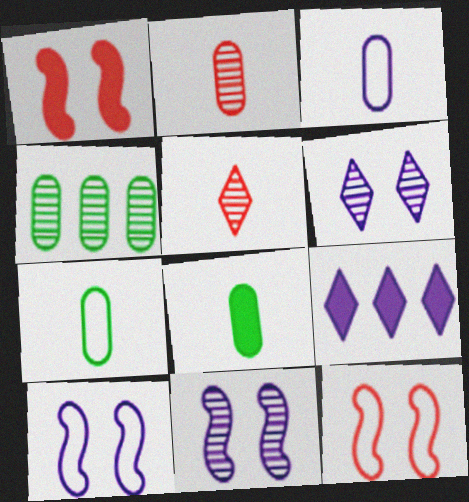[[1, 8, 9], 
[2, 3, 8], 
[3, 9, 11], 
[4, 5, 11]]